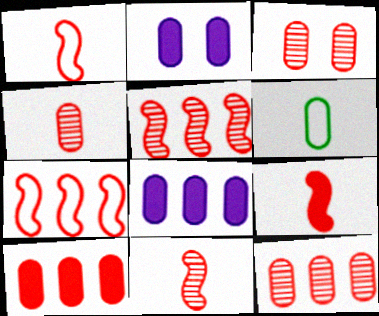[[1, 9, 11], 
[2, 6, 12], 
[3, 4, 12], 
[3, 6, 8]]